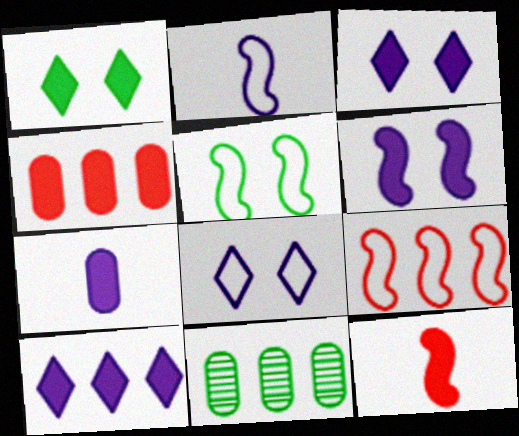[[2, 5, 9], 
[6, 7, 10], 
[8, 11, 12], 
[9, 10, 11]]